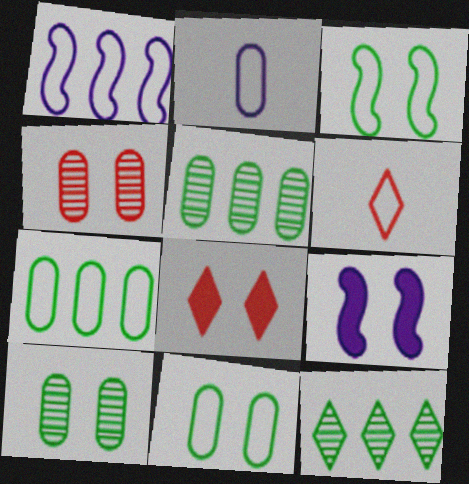[[1, 6, 11], 
[5, 6, 9]]